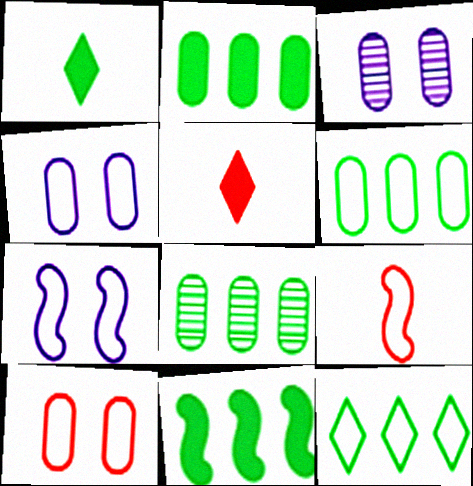[[2, 6, 8], 
[4, 9, 12], 
[5, 7, 8], 
[8, 11, 12]]